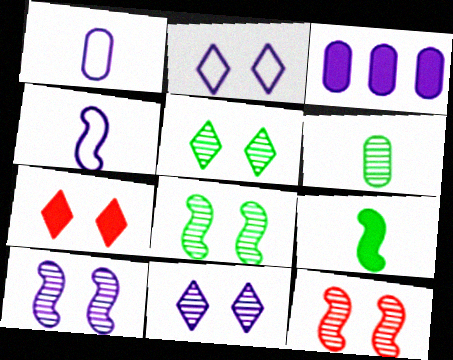[[2, 5, 7], 
[3, 4, 11], 
[3, 7, 9], 
[8, 10, 12]]